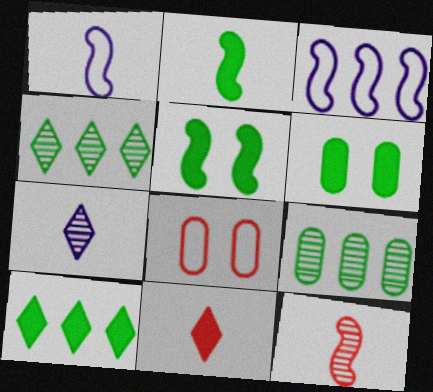[[1, 2, 12], 
[2, 6, 10], 
[3, 5, 12]]